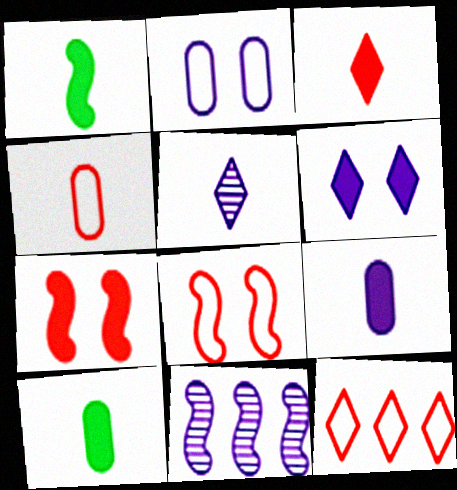[[1, 3, 9], 
[1, 4, 5], 
[1, 8, 11], 
[4, 8, 12]]